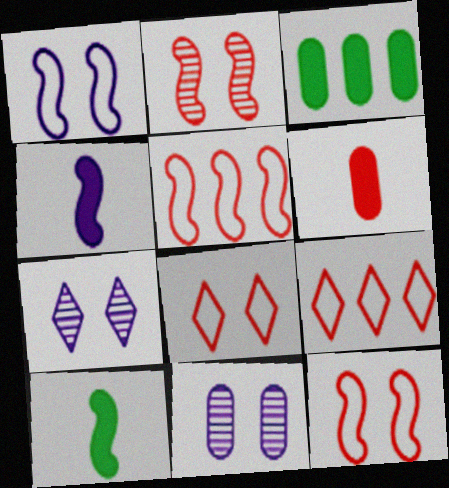[[2, 6, 9], 
[9, 10, 11]]